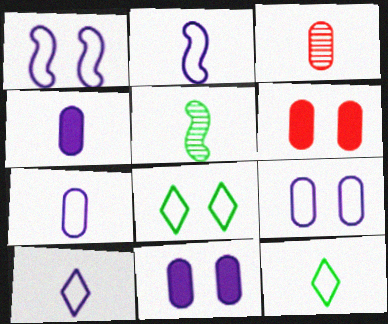[[2, 7, 10]]